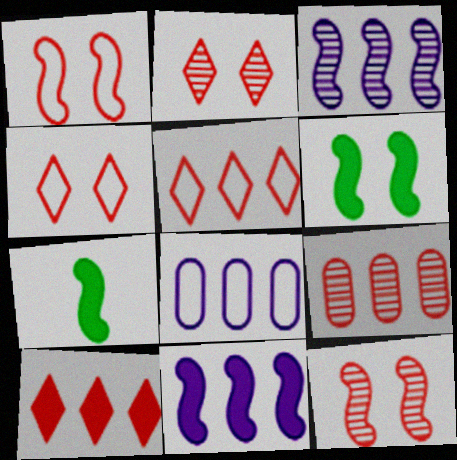[[1, 3, 7], 
[2, 7, 8]]